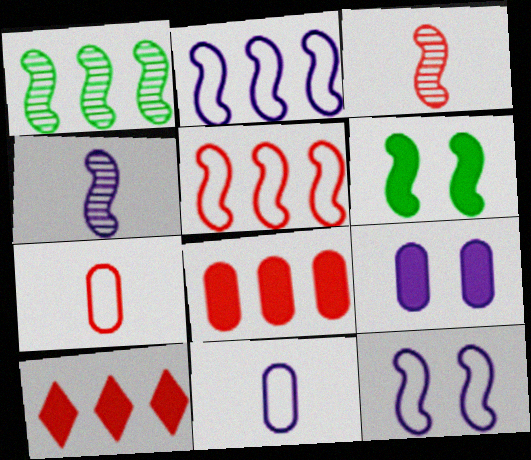[[2, 3, 6], 
[4, 5, 6]]